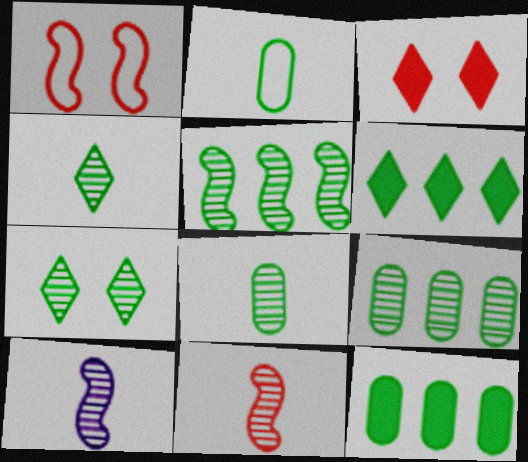[[5, 7, 8]]